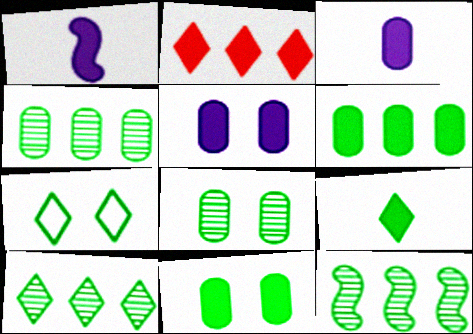[[1, 2, 11], 
[4, 10, 12], 
[7, 9, 10]]